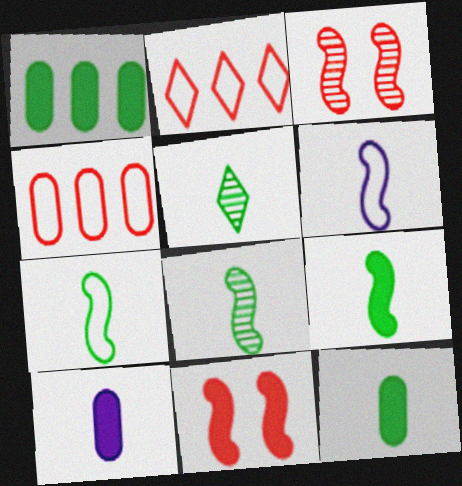[[5, 7, 12], 
[7, 8, 9]]